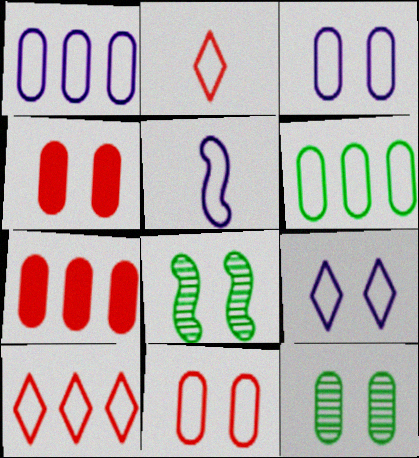[[1, 5, 9], 
[3, 4, 12], 
[4, 8, 9]]